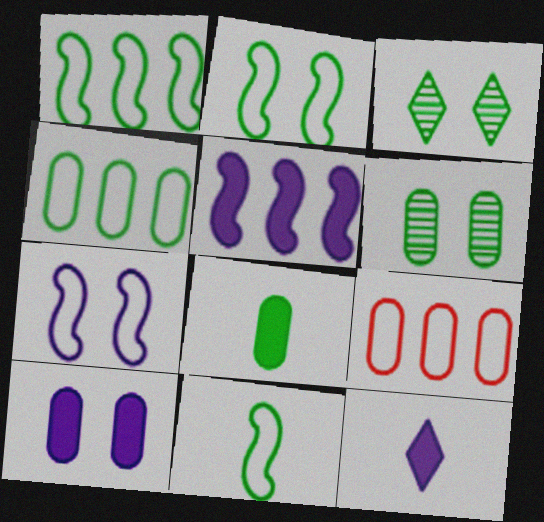[[1, 2, 11], 
[1, 3, 8], 
[4, 6, 8], 
[5, 10, 12]]